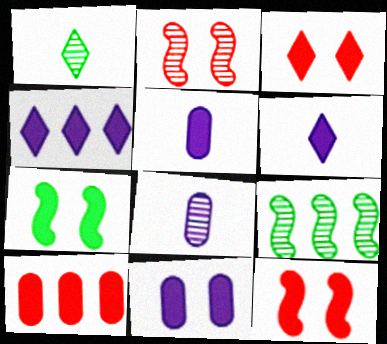[[3, 7, 11], 
[6, 7, 10]]